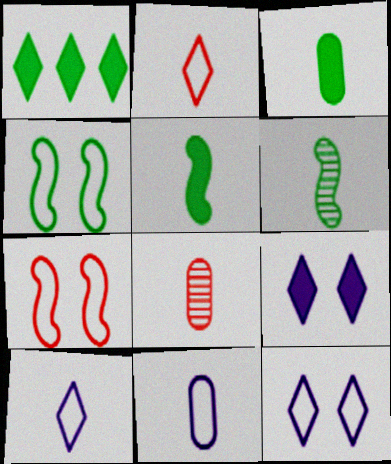[[3, 8, 11], 
[5, 8, 10]]